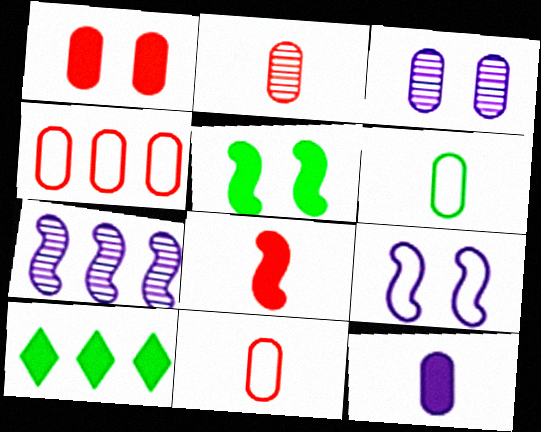[[1, 2, 4], 
[2, 6, 12], 
[2, 9, 10], 
[4, 7, 10]]